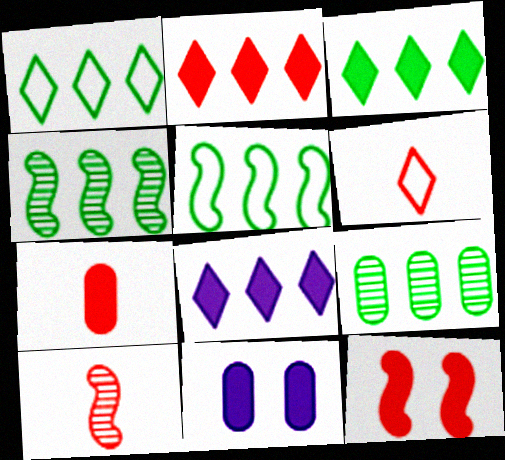[[1, 10, 11], 
[2, 3, 8], 
[2, 7, 12], 
[3, 5, 9], 
[4, 6, 11], 
[6, 7, 10]]